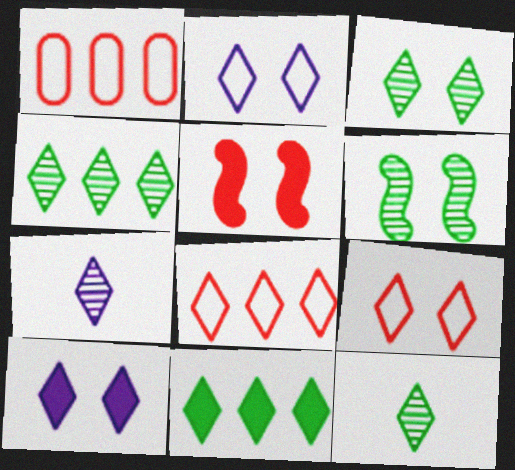[[3, 4, 12], 
[3, 9, 10], 
[7, 9, 11], 
[8, 10, 12]]